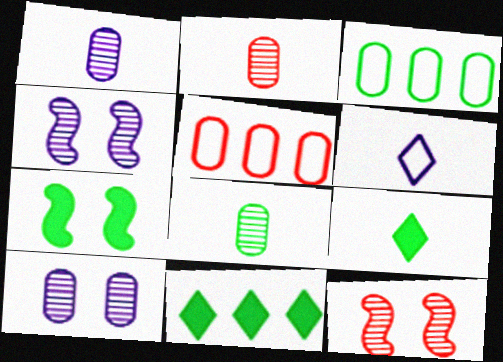[[1, 2, 8], 
[4, 5, 9]]